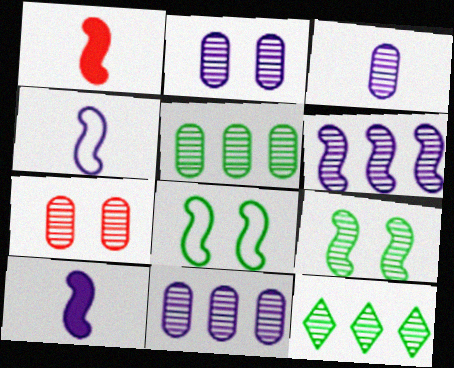[[1, 6, 8], 
[2, 3, 11], 
[3, 5, 7]]